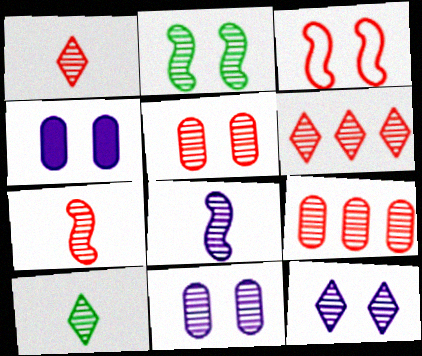[[2, 5, 12], 
[5, 6, 7], 
[6, 10, 12]]